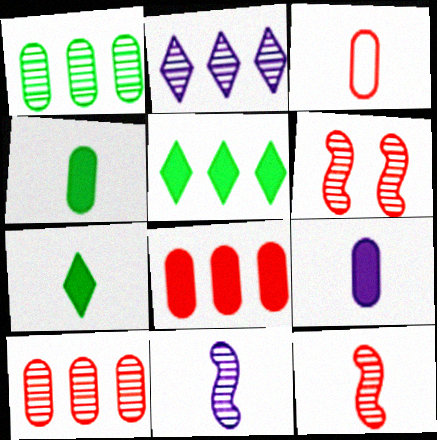[[3, 7, 11]]